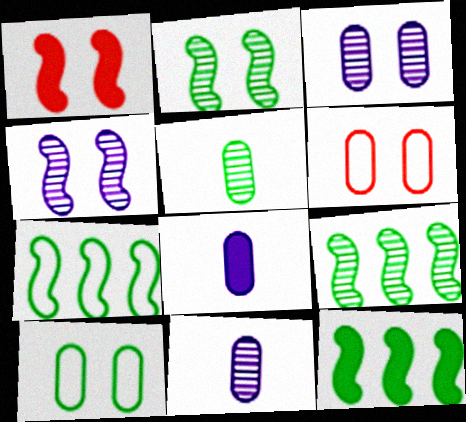[[7, 9, 12]]